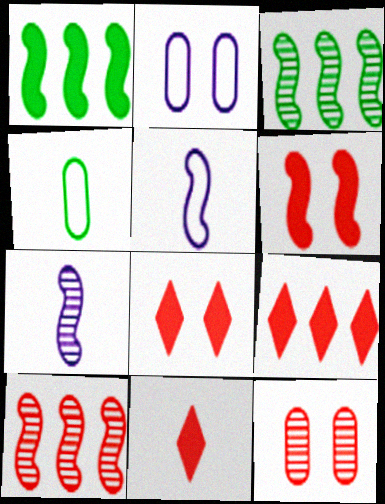[[2, 3, 11], 
[3, 5, 6], 
[4, 7, 11], 
[8, 9, 11]]